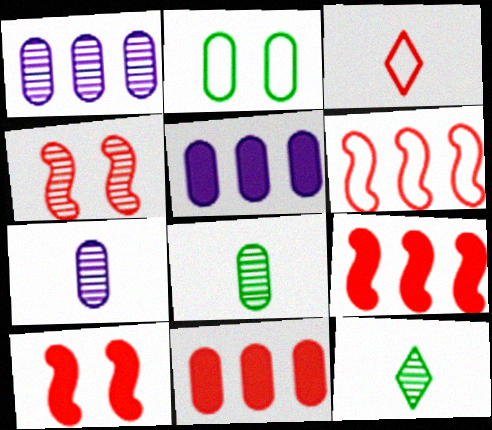[[1, 4, 12], 
[2, 7, 11], 
[3, 4, 11]]